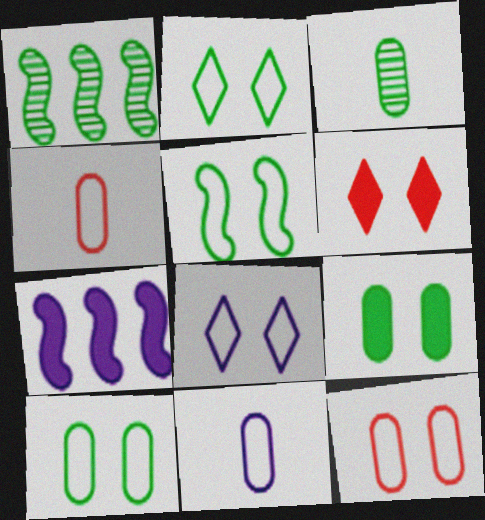[[1, 6, 11], 
[2, 5, 10], 
[5, 8, 12]]